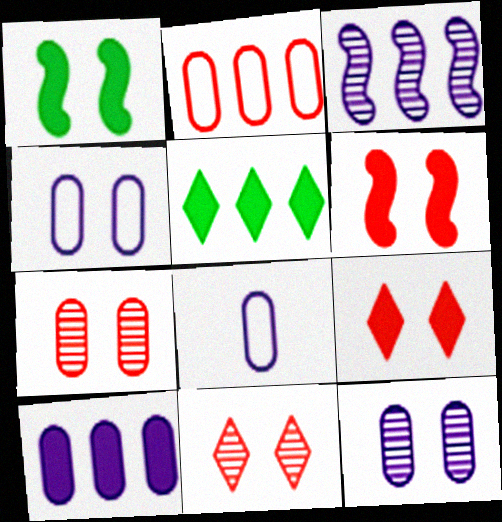[[1, 4, 11], 
[2, 3, 5], 
[8, 10, 12]]